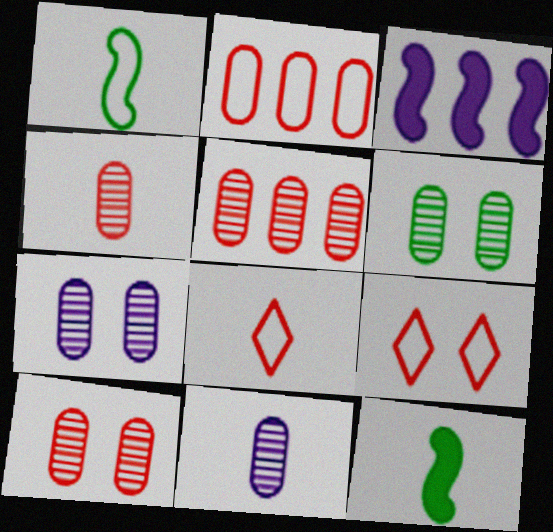[[3, 6, 8], 
[4, 5, 10], 
[5, 6, 11], 
[6, 7, 10], 
[8, 11, 12]]